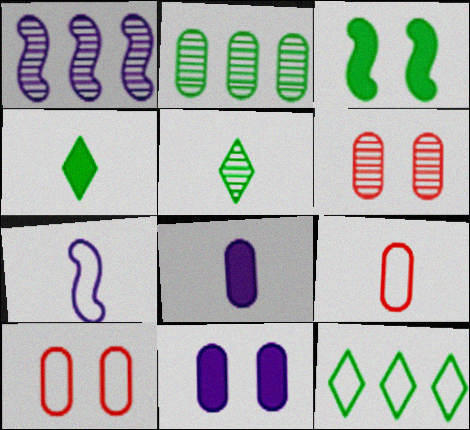[[1, 4, 10], 
[1, 5, 6], 
[2, 8, 10], 
[2, 9, 11], 
[7, 10, 12]]